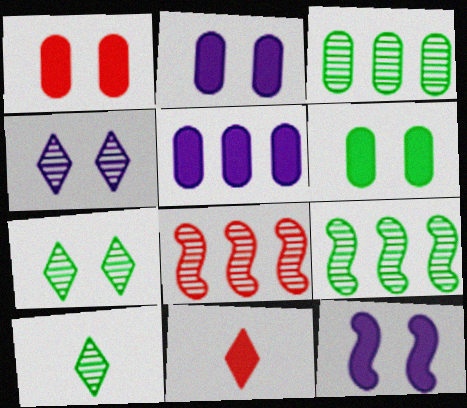[[1, 2, 6]]